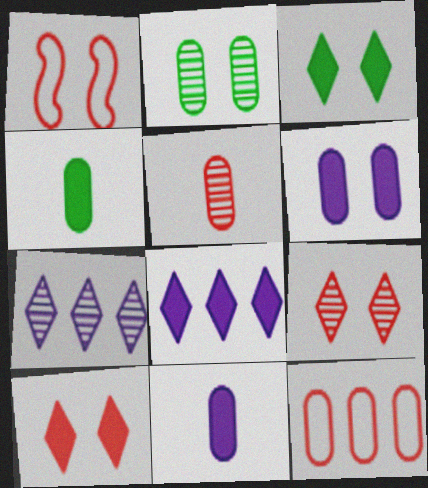[[1, 4, 7], 
[2, 11, 12]]